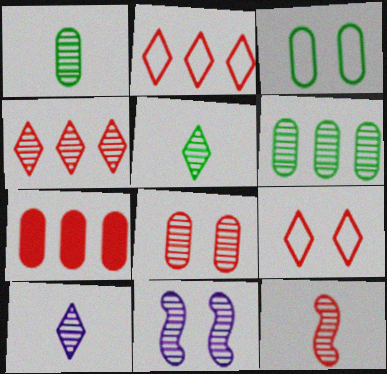[[1, 4, 11], 
[1, 10, 12], 
[4, 8, 12], 
[7, 9, 12]]